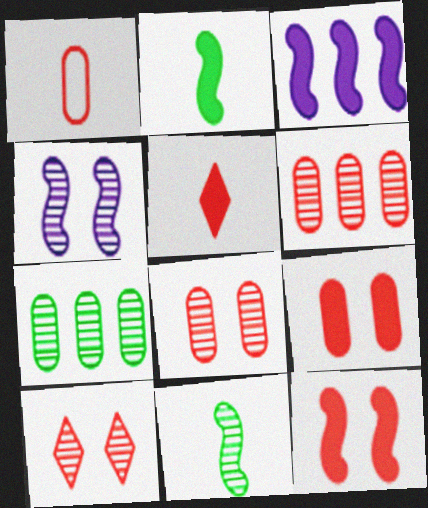[[1, 6, 9], 
[2, 3, 12]]